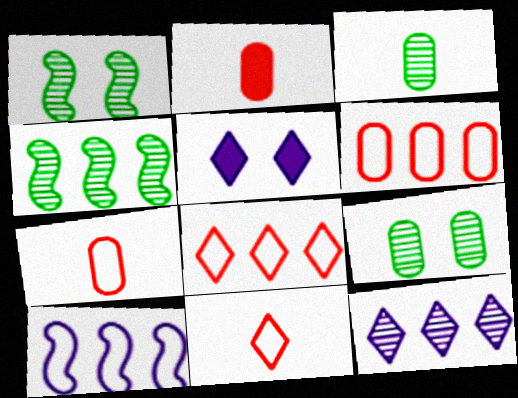[[4, 5, 7]]